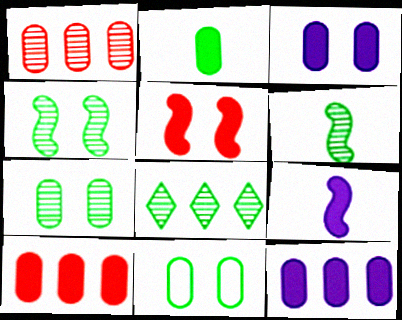[[2, 3, 10], 
[6, 7, 8]]